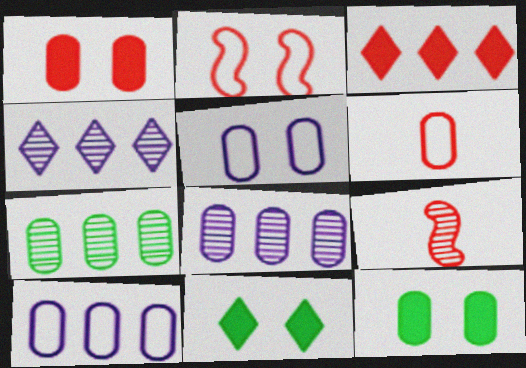[[6, 8, 12], 
[9, 10, 11]]